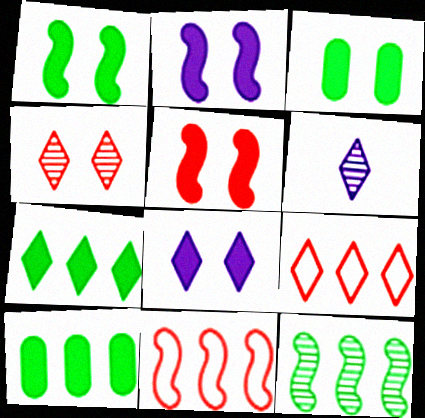[[1, 2, 5], 
[3, 5, 8], 
[3, 6, 11]]